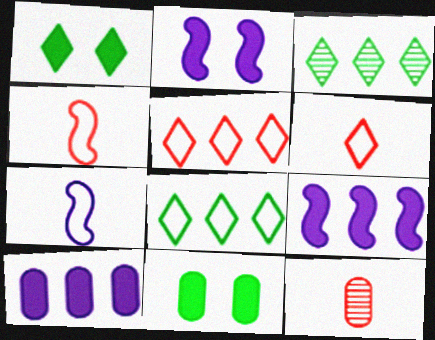[[2, 8, 12]]